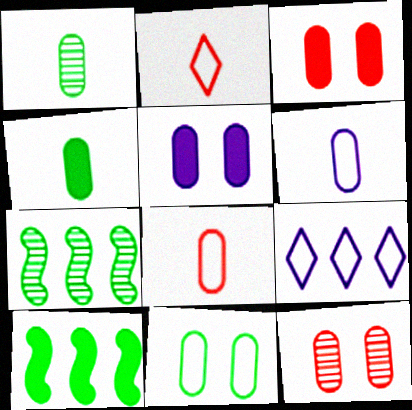[[2, 5, 7], 
[5, 11, 12]]